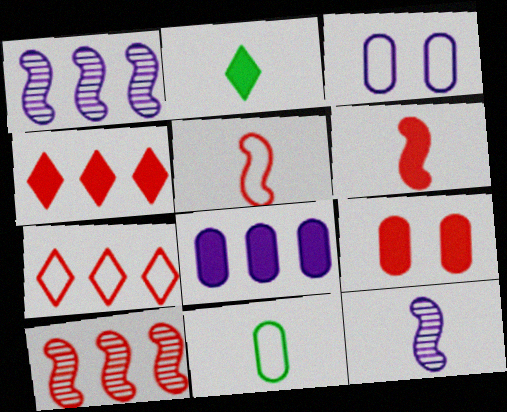[[2, 3, 10], 
[4, 6, 9]]